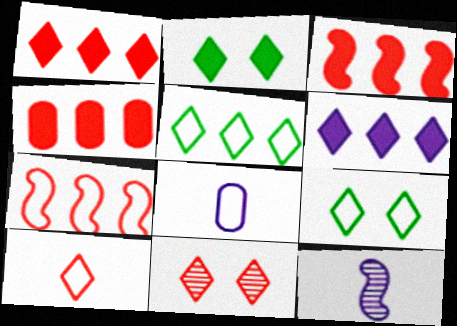[[1, 3, 4], 
[1, 10, 11], 
[4, 9, 12], 
[7, 8, 9]]